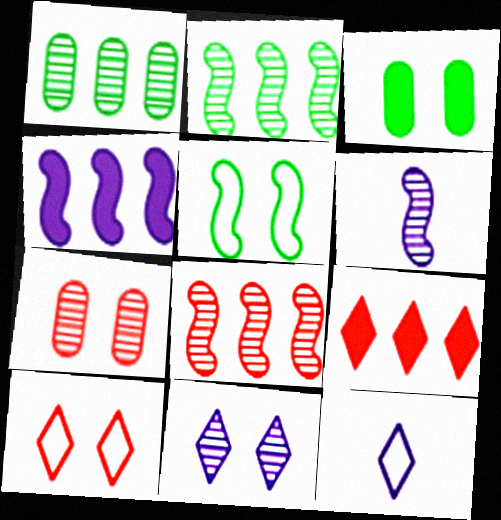[[3, 8, 12]]